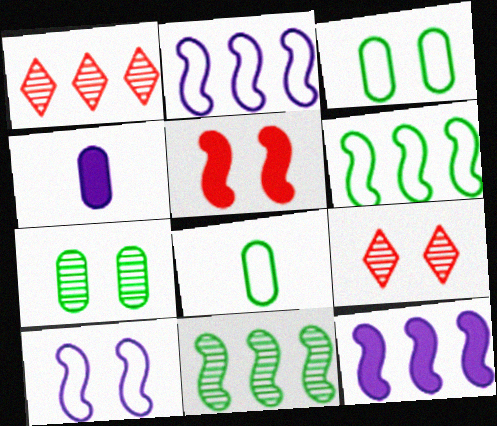[[4, 6, 9], 
[8, 9, 12]]